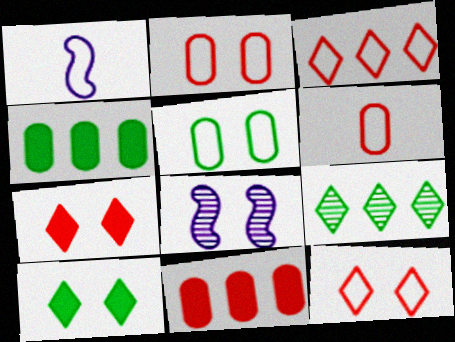[[1, 3, 5], 
[2, 8, 10], 
[5, 7, 8]]